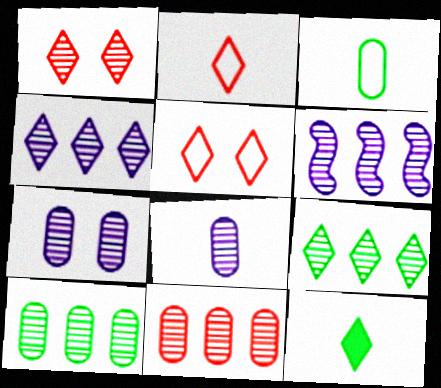[[4, 5, 12], 
[6, 9, 11]]